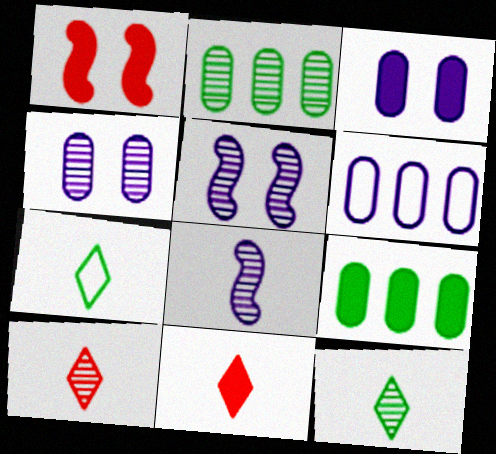[[1, 6, 12], 
[2, 5, 10]]